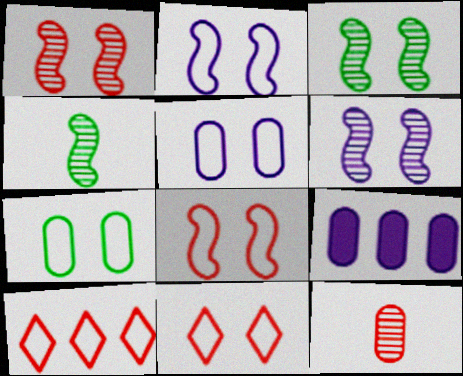[[1, 3, 6], 
[2, 7, 11], 
[4, 9, 11], 
[7, 9, 12]]